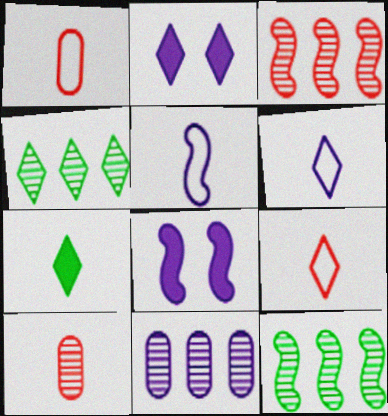[[1, 2, 12], 
[1, 4, 8], 
[2, 4, 9], 
[2, 5, 11], 
[3, 4, 11], 
[5, 7, 10], 
[6, 8, 11]]